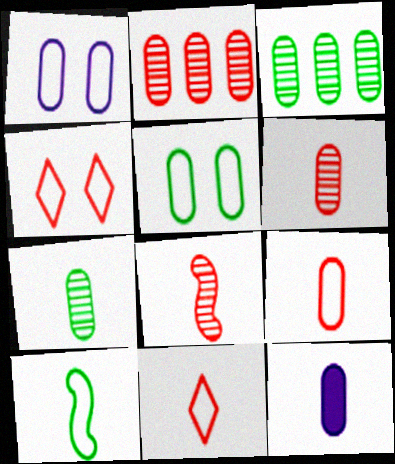[[2, 5, 12], 
[7, 9, 12]]